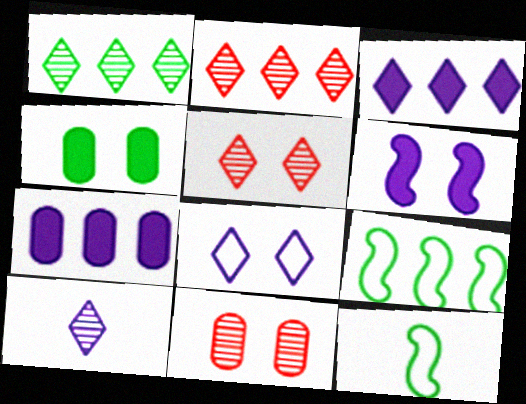[[1, 4, 12], 
[1, 5, 10], 
[2, 7, 9], 
[3, 8, 10], 
[3, 11, 12], 
[5, 7, 12]]